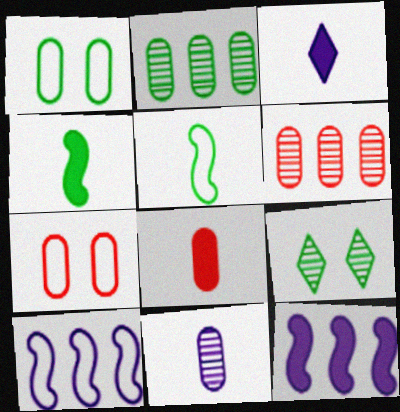[[3, 4, 8], 
[6, 7, 8], 
[8, 9, 10]]